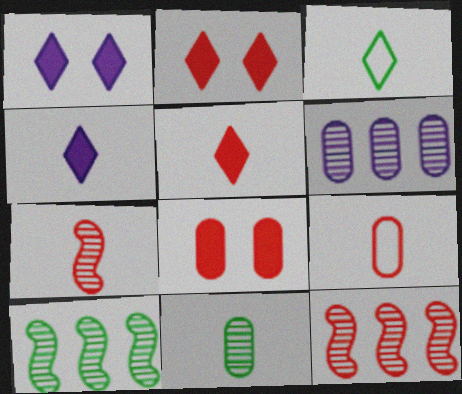[[1, 9, 10], 
[2, 9, 12], 
[5, 7, 9]]